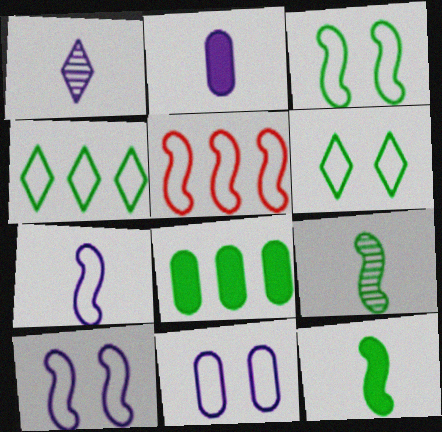[[1, 2, 7], 
[3, 5, 7], 
[6, 8, 9]]